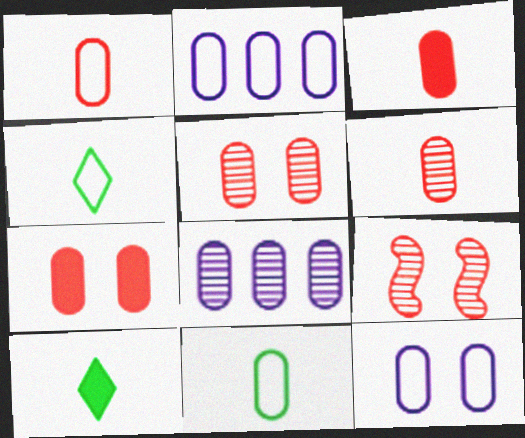[[1, 3, 6], 
[2, 9, 10], 
[7, 8, 11]]